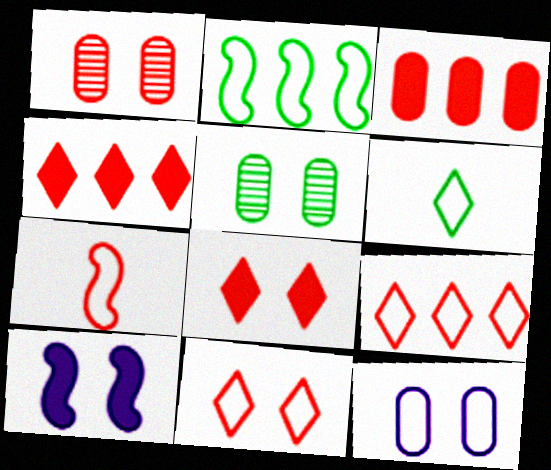[[1, 4, 7], 
[5, 10, 11]]